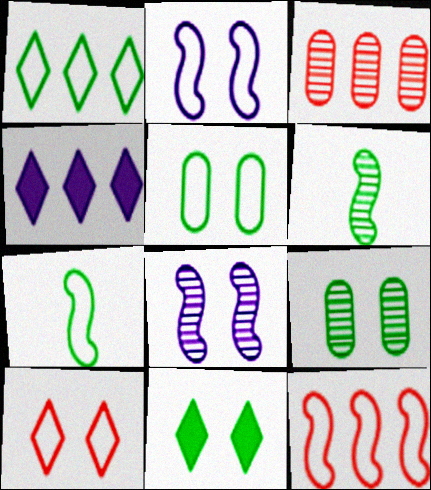[[1, 5, 7], 
[2, 5, 10], 
[2, 7, 12]]